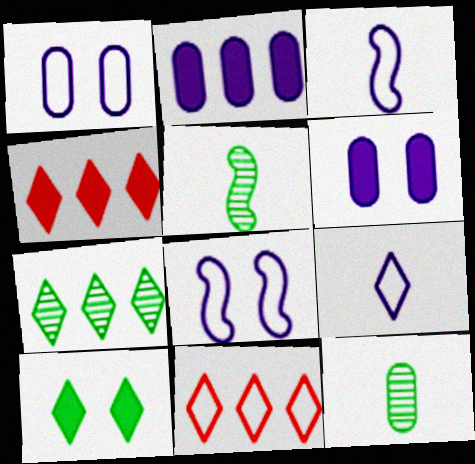[[1, 4, 5], 
[4, 8, 12], 
[5, 6, 11]]